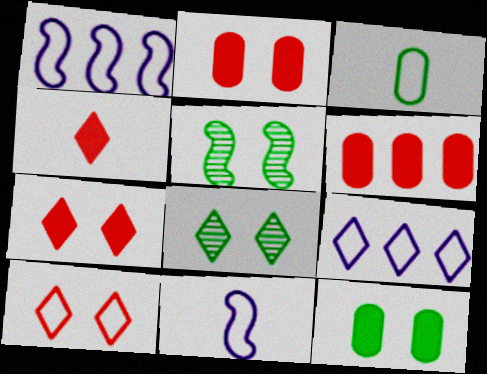[[1, 3, 10], 
[4, 8, 9], 
[6, 8, 11]]